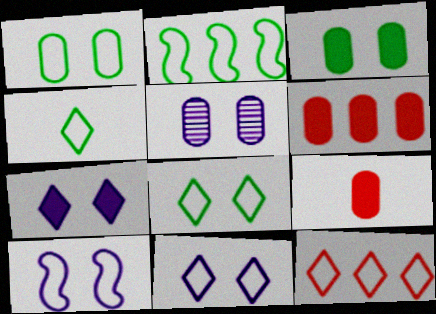[[1, 2, 4], 
[4, 11, 12], 
[5, 7, 10]]